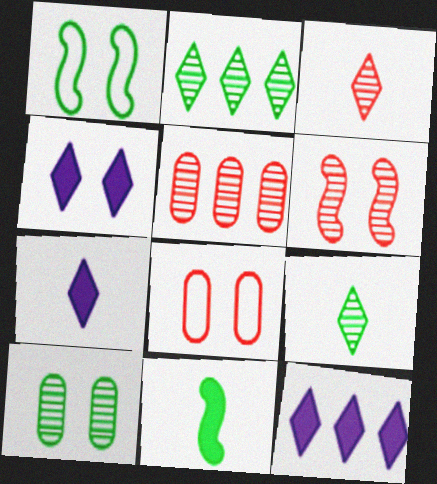[[1, 5, 7], 
[3, 5, 6], 
[4, 7, 12]]